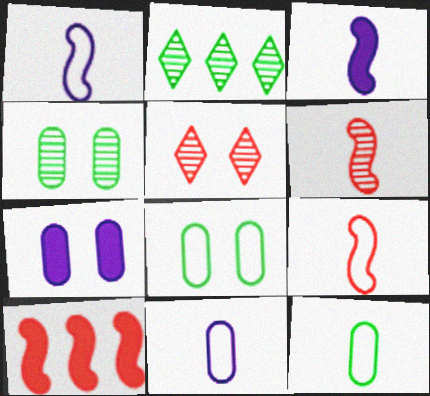[[2, 7, 9]]